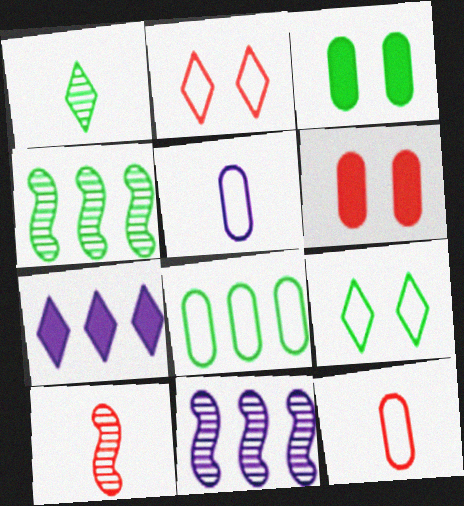[[1, 2, 7]]